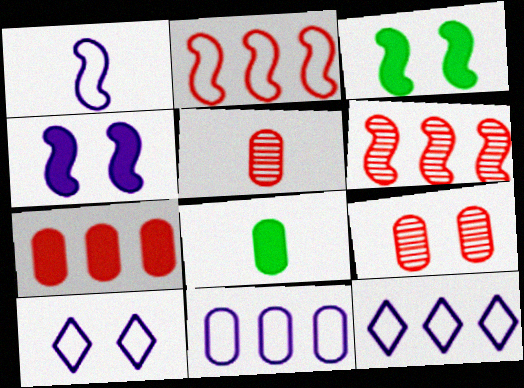[[1, 3, 6], 
[1, 10, 11], 
[3, 5, 12], 
[3, 9, 10], 
[6, 8, 10], 
[8, 9, 11]]